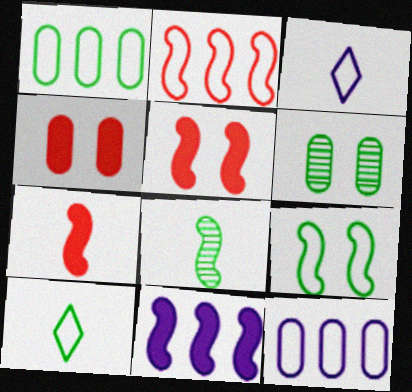[[1, 9, 10]]